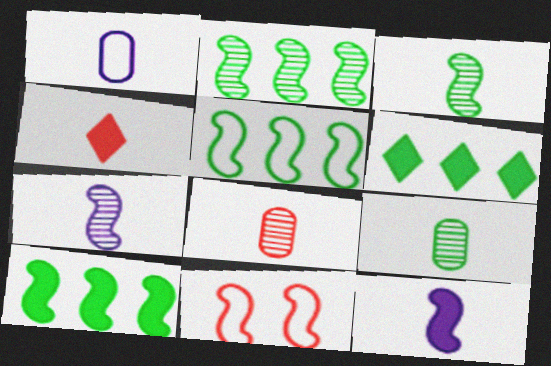[[1, 3, 4], 
[2, 5, 10], 
[2, 11, 12], 
[7, 10, 11]]